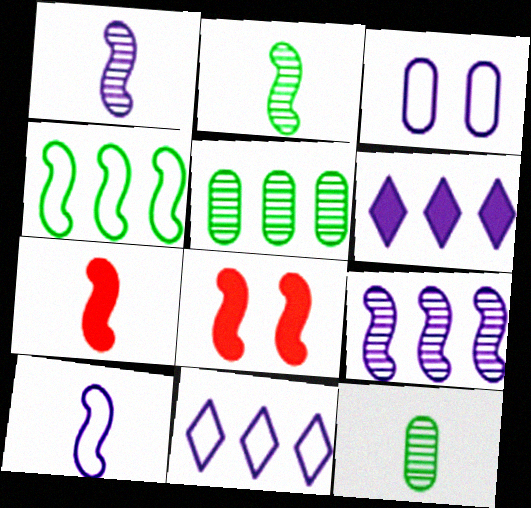[[1, 3, 6], 
[1, 4, 8], 
[2, 7, 10], 
[3, 10, 11], 
[8, 11, 12]]